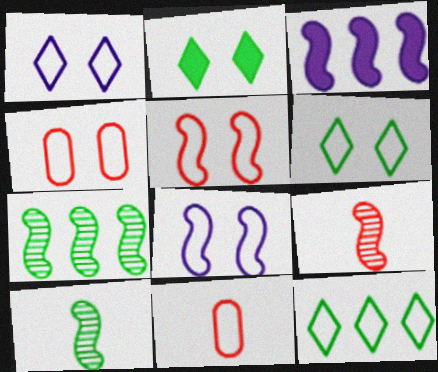[[3, 5, 10], 
[4, 6, 8], 
[8, 11, 12]]